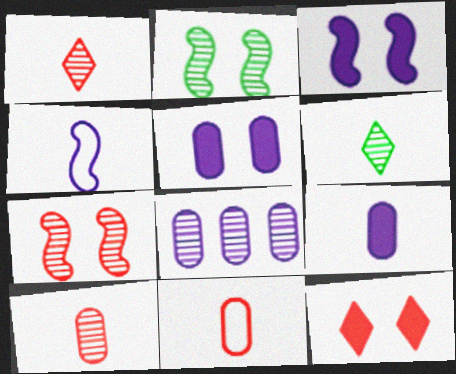[[1, 2, 8], 
[6, 7, 8]]